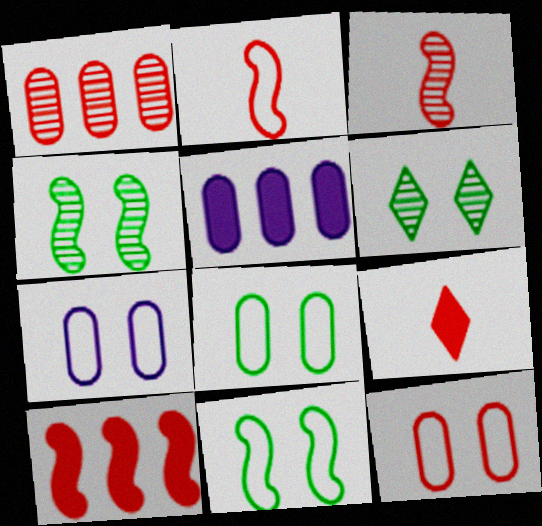[[2, 5, 6], 
[7, 8, 12]]